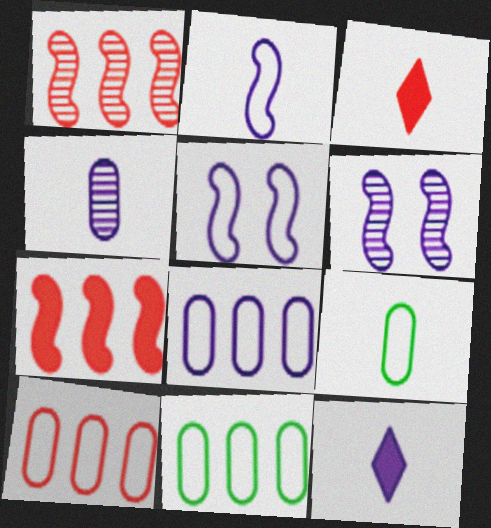[[2, 4, 12], 
[3, 6, 11], 
[6, 8, 12], 
[8, 10, 11]]